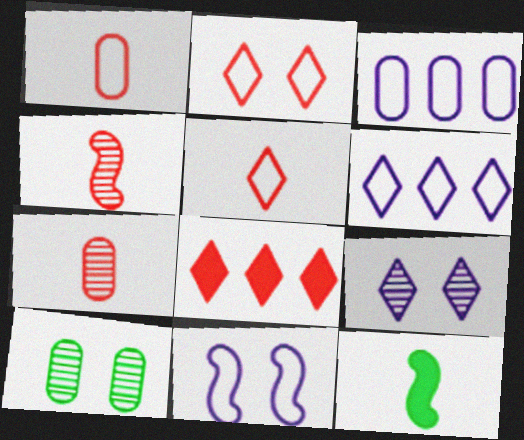[]